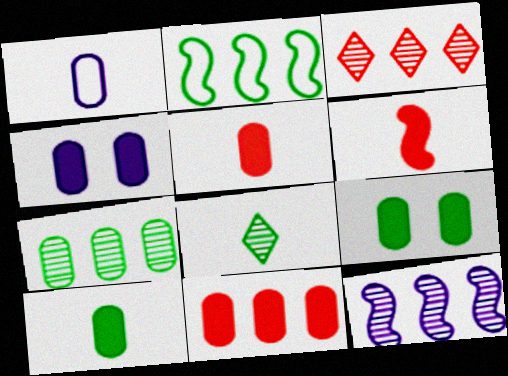[[1, 6, 8], 
[2, 8, 9], 
[3, 7, 12], 
[4, 10, 11]]